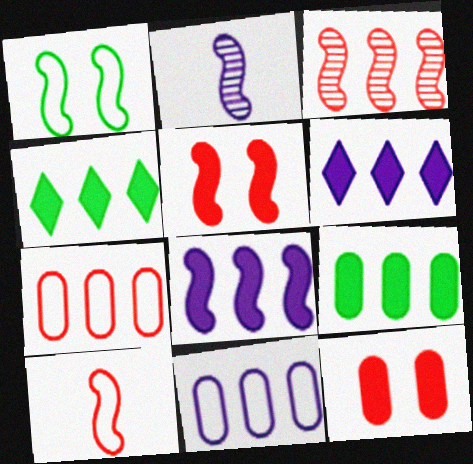[[3, 4, 11], 
[3, 5, 10]]